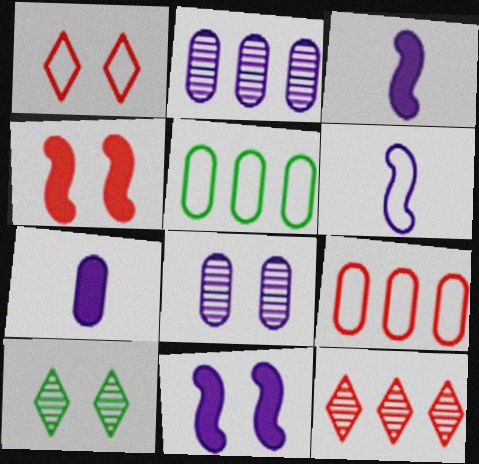[[1, 5, 6], 
[3, 9, 10]]